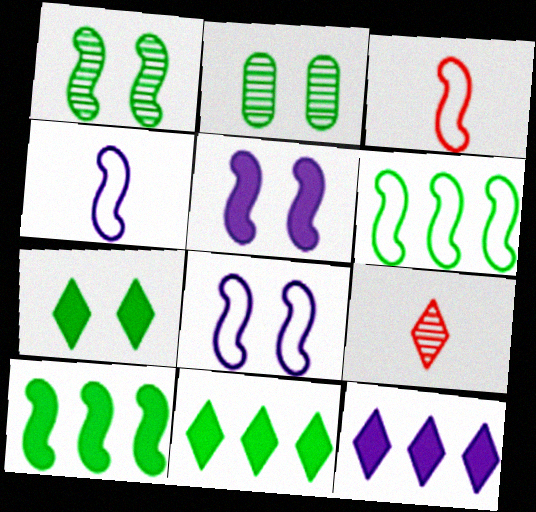[[2, 3, 12], 
[3, 6, 8]]